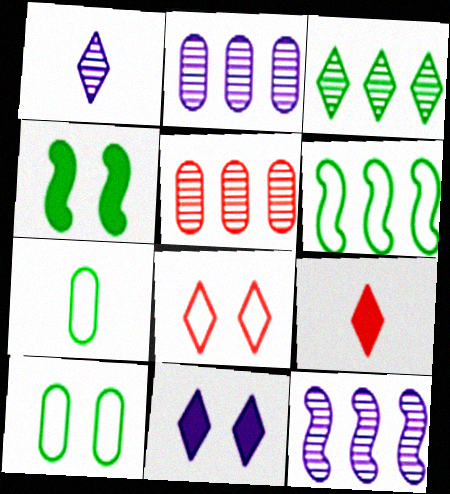[[3, 4, 7], 
[3, 5, 12], 
[9, 10, 12]]